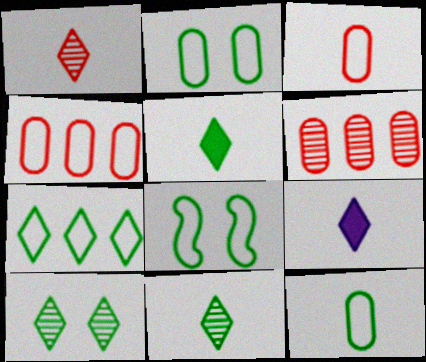[[5, 7, 10], 
[6, 8, 9], 
[7, 8, 12]]